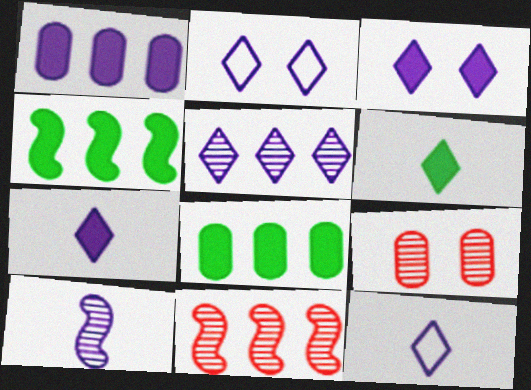[[1, 2, 10], 
[2, 5, 7], 
[3, 5, 12], 
[4, 9, 12]]